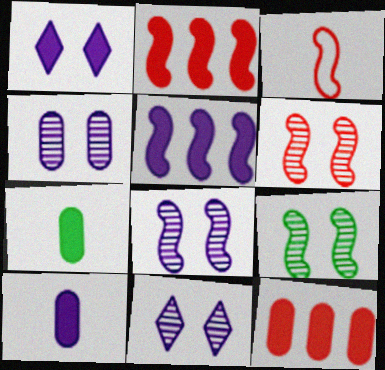[[1, 2, 7], 
[1, 5, 10], 
[2, 3, 6], 
[3, 5, 9], 
[4, 8, 11], 
[6, 8, 9]]